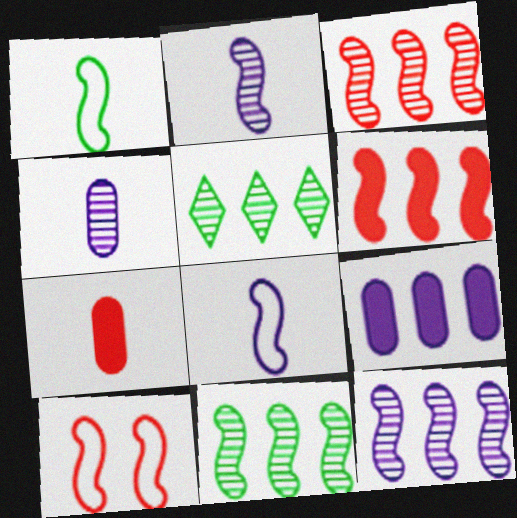[[3, 11, 12]]